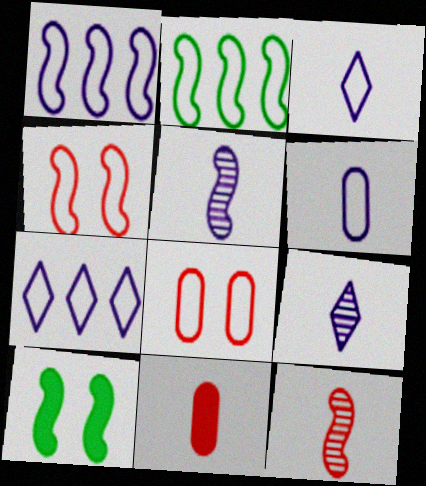[[1, 10, 12], 
[2, 3, 8]]